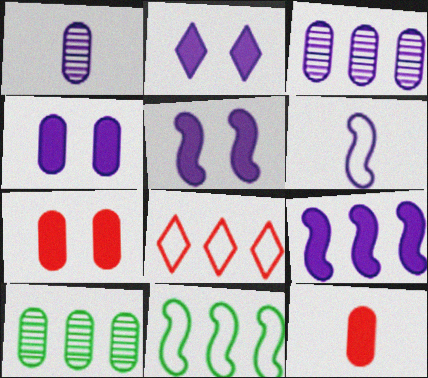[[2, 3, 6], 
[2, 4, 5], 
[8, 9, 10]]